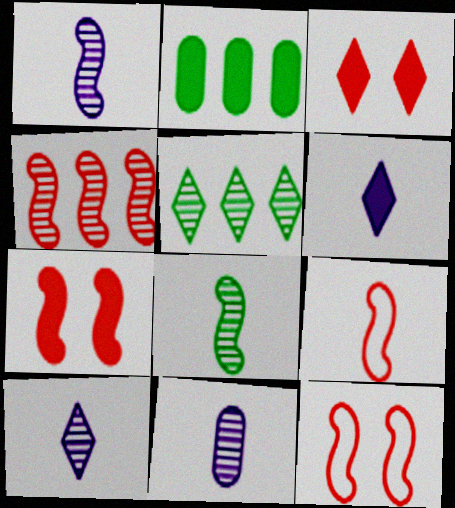[[1, 10, 11], 
[2, 6, 7], 
[2, 10, 12], 
[4, 7, 9]]